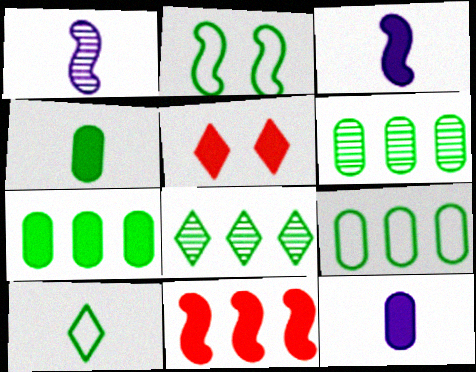[[1, 2, 11], 
[1, 5, 9], 
[2, 4, 8], 
[2, 9, 10], 
[3, 5, 7], 
[6, 7, 9]]